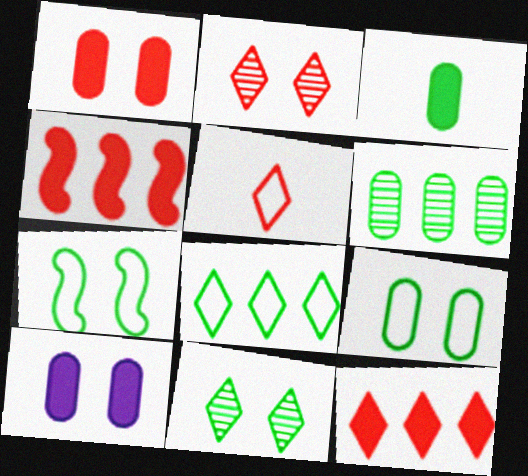[[2, 5, 12], 
[2, 7, 10], 
[3, 6, 9]]